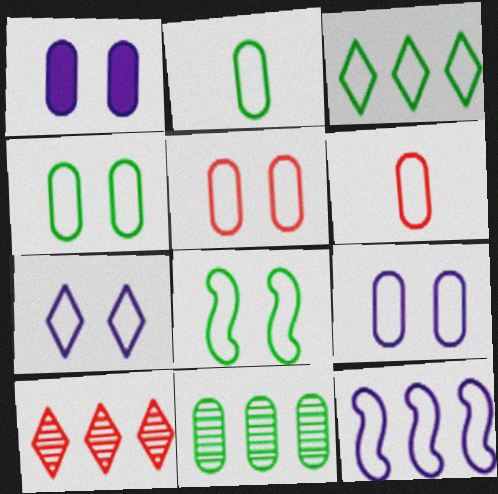[[1, 6, 11], 
[2, 3, 8], 
[4, 5, 9], 
[5, 7, 8]]